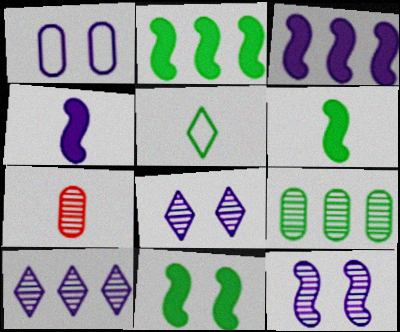[[1, 4, 10], 
[2, 6, 11], 
[4, 5, 7], 
[5, 9, 11]]